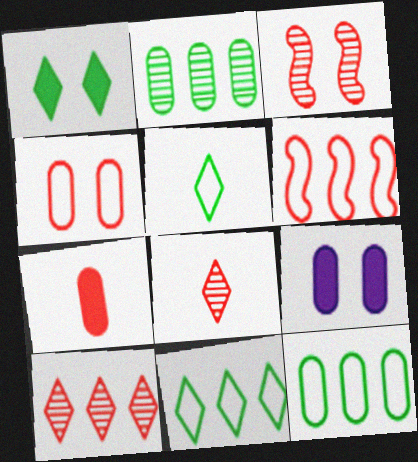[]